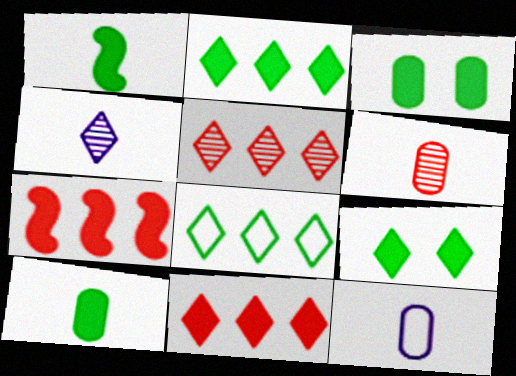[[1, 2, 3], 
[6, 10, 12]]